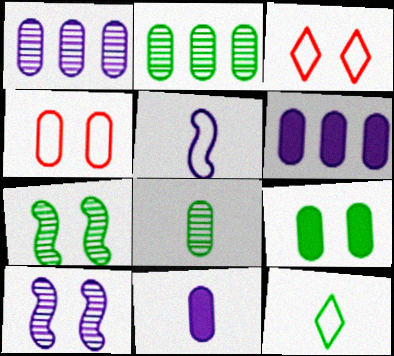[[2, 4, 11], 
[3, 9, 10], 
[4, 6, 8]]